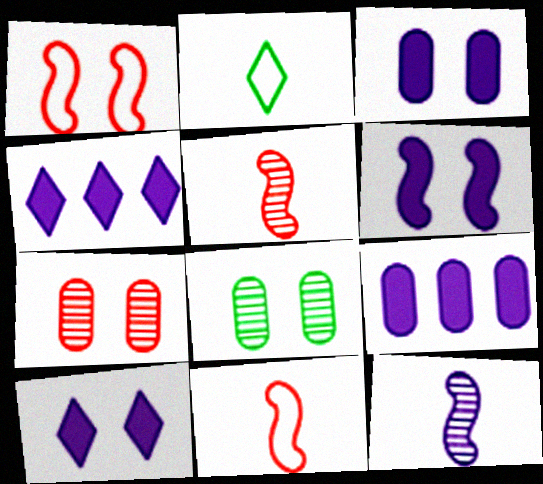[[1, 8, 10], 
[3, 6, 10], 
[4, 8, 11]]